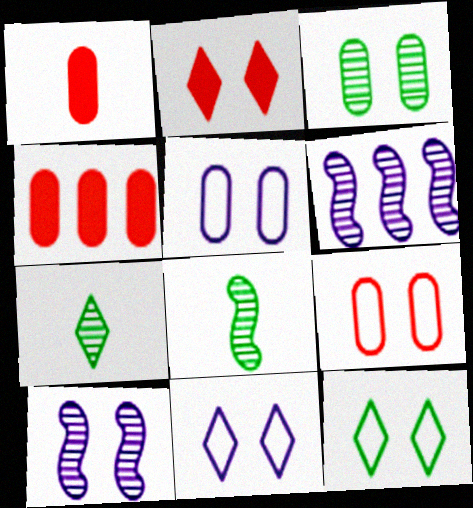[[1, 6, 12], 
[4, 8, 11]]